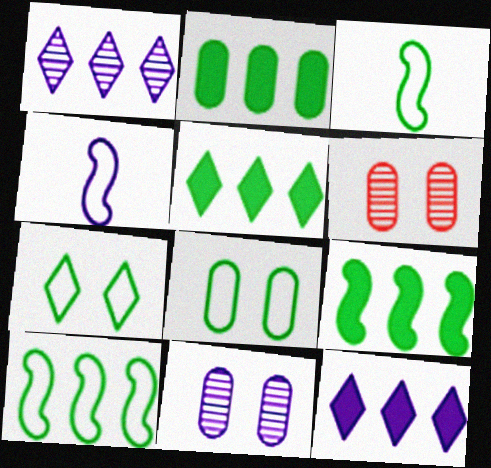[[2, 5, 9], 
[3, 6, 12], 
[4, 5, 6], 
[4, 11, 12]]